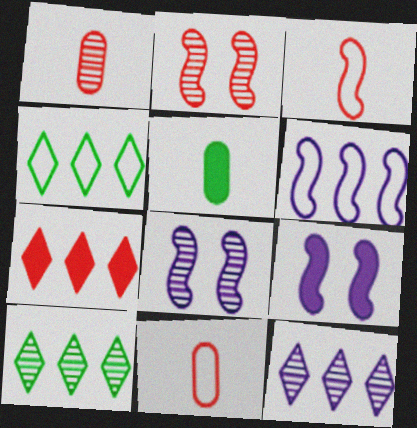[[1, 4, 9], 
[1, 8, 10], 
[2, 7, 11], 
[4, 7, 12], 
[5, 7, 9], 
[9, 10, 11]]